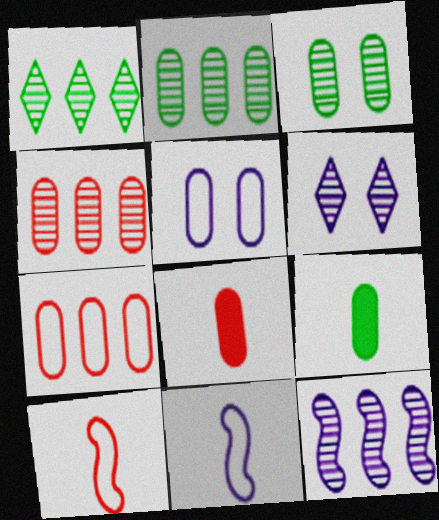[[1, 4, 12], 
[2, 5, 8], 
[4, 5, 9]]